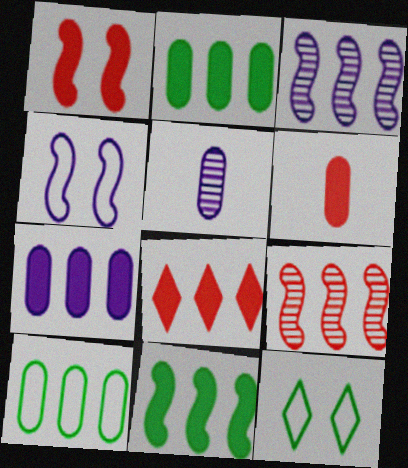[[1, 6, 8], 
[3, 6, 12], 
[3, 8, 10], 
[7, 8, 11]]